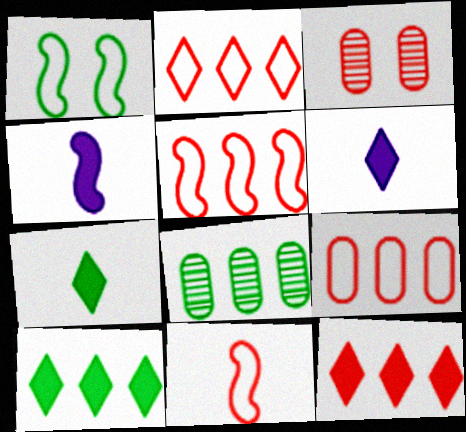[[1, 7, 8], 
[2, 5, 9], 
[3, 11, 12]]